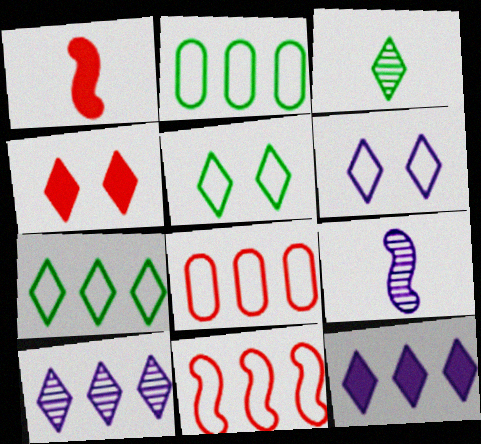[[2, 4, 9]]